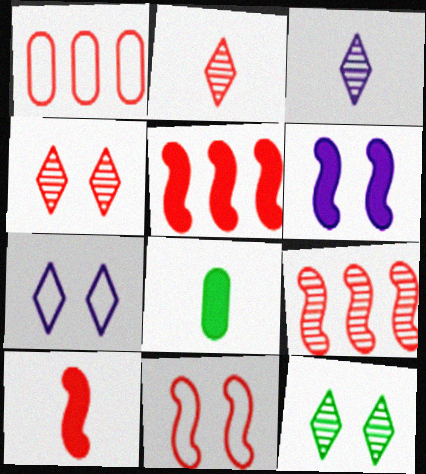[[1, 4, 10], 
[7, 8, 9], 
[9, 10, 11]]